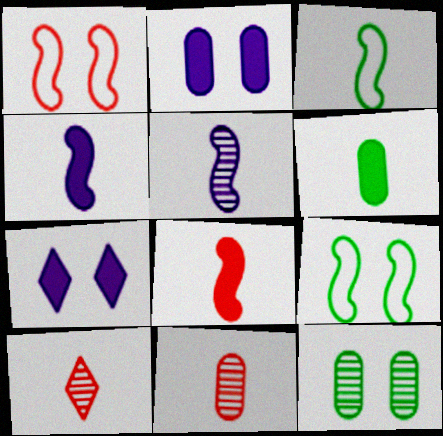[[1, 7, 12], 
[3, 5, 8]]